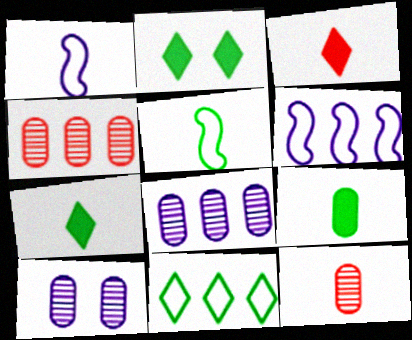[[1, 2, 4], 
[1, 7, 12], 
[2, 6, 12]]